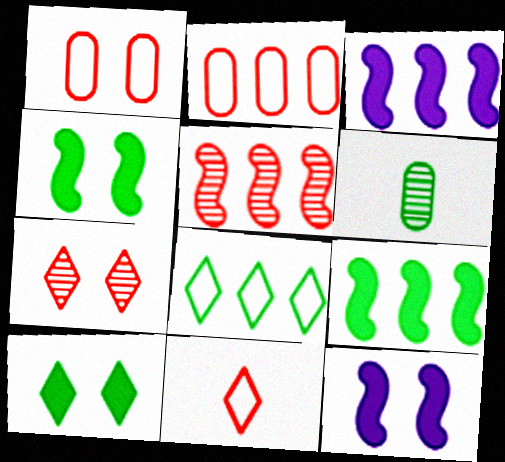[[4, 6, 8]]